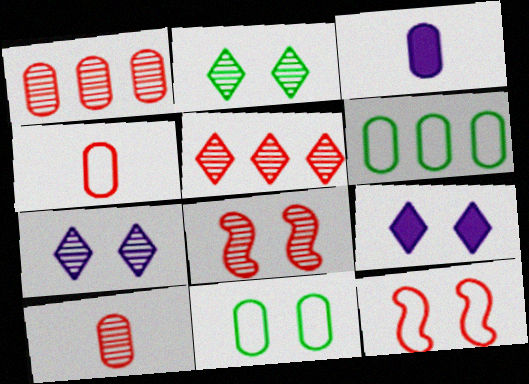[[1, 3, 11], 
[5, 8, 10], 
[8, 9, 11]]